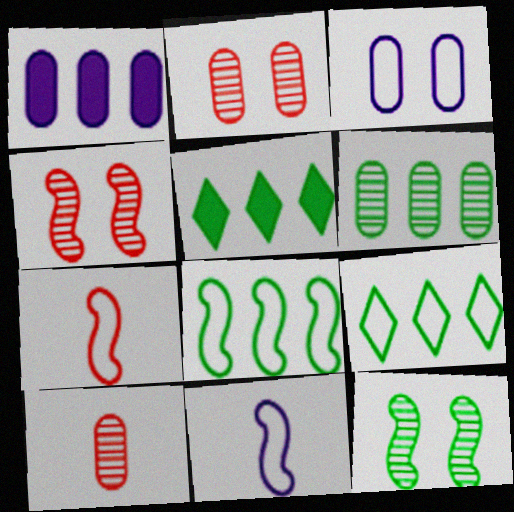[[2, 5, 11], 
[3, 7, 9], 
[5, 6, 8]]